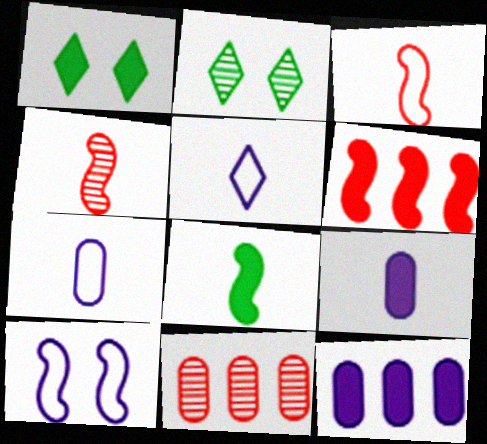[[1, 6, 9], 
[2, 3, 12], 
[2, 6, 7]]